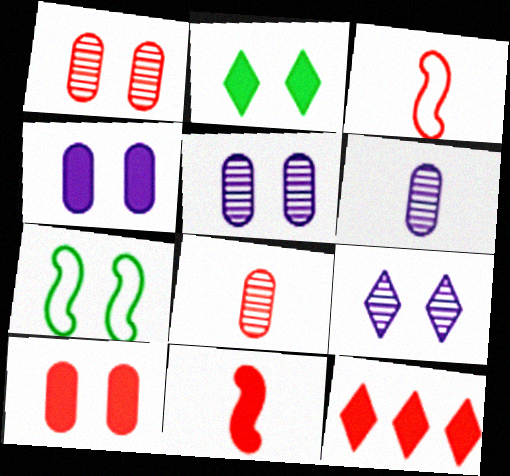[[1, 3, 12], 
[6, 7, 12], 
[7, 9, 10], 
[10, 11, 12]]